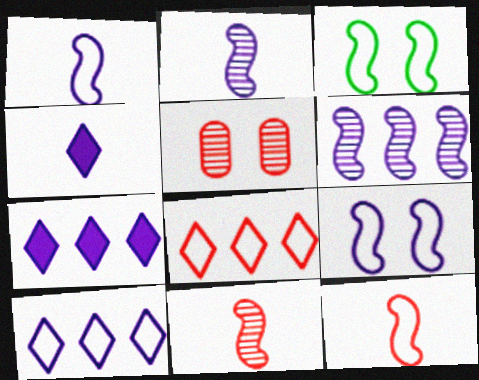[]